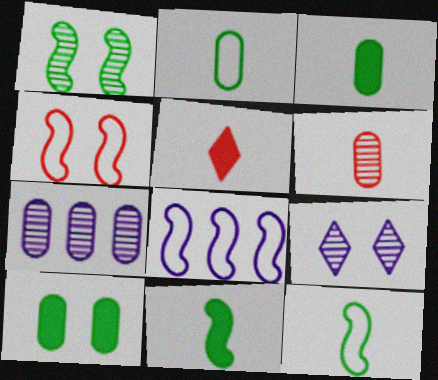[[4, 8, 12], 
[4, 9, 10]]